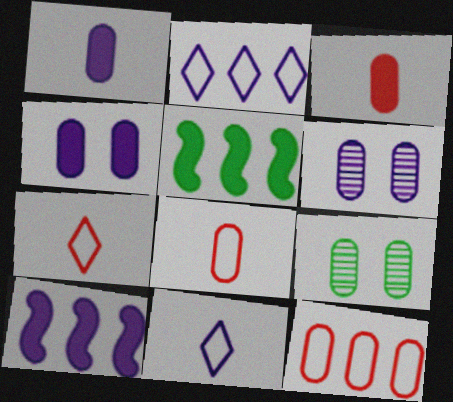[[1, 9, 12], 
[5, 6, 7], 
[6, 10, 11], 
[7, 9, 10]]